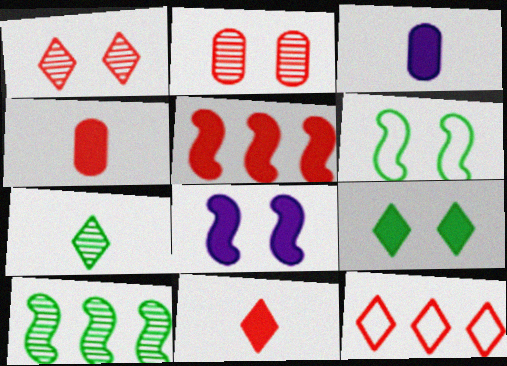[[1, 11, 12], 
[3, 5, 9]]